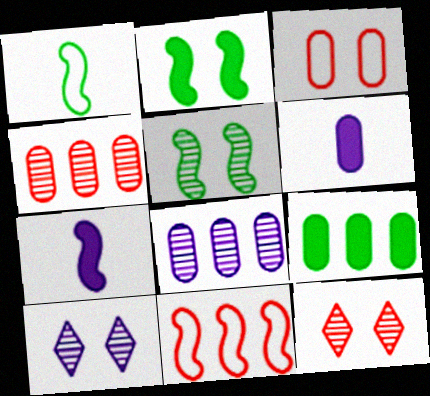[[2, 3, 10], 
[5, 7, 11]]